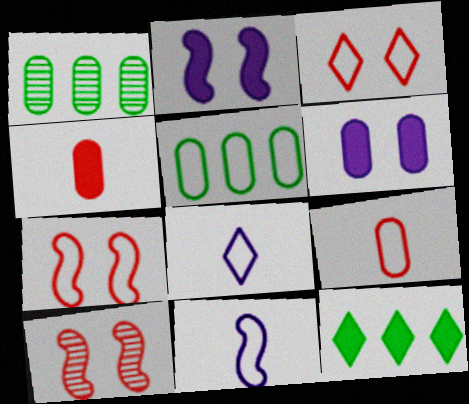[[1, 6, 9], 
[2, 4, 12], 
[3, 5, 11], 
[5, 7, 8]]